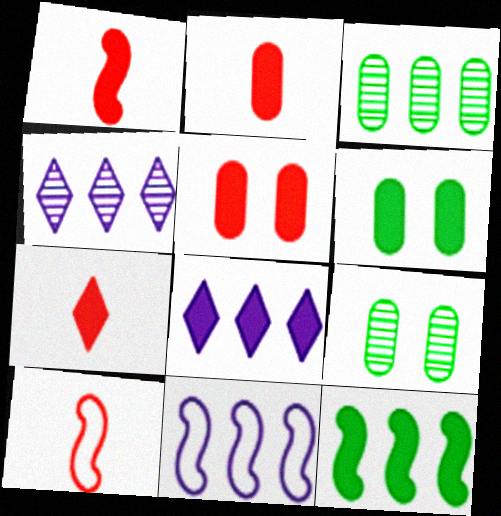[[1, 2, 7], 
[1, 6, 8], 
[4, 6, 10], 
[7, 9, 11], 
[8, 9, 10]]